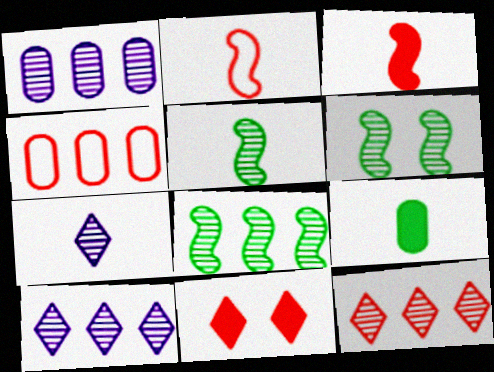[[1, 8, 12], 
[2, 7, 9], 
[5, 6, 8]]